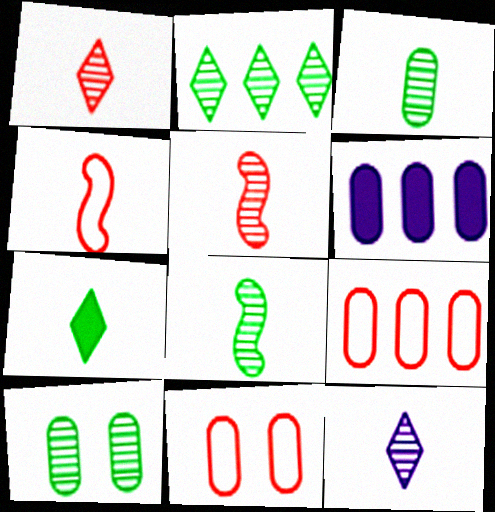[[2, 8, 10], 
[3, 5, 12], 
[3, 6, 11]]